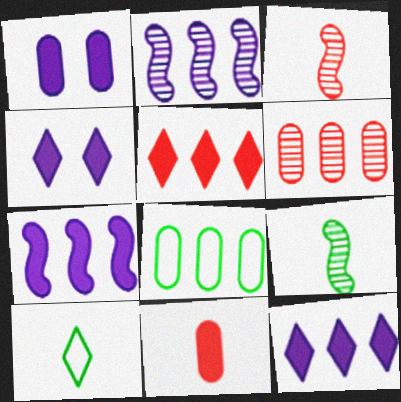[[2, 5, 8], 
[3, 4, 8]]